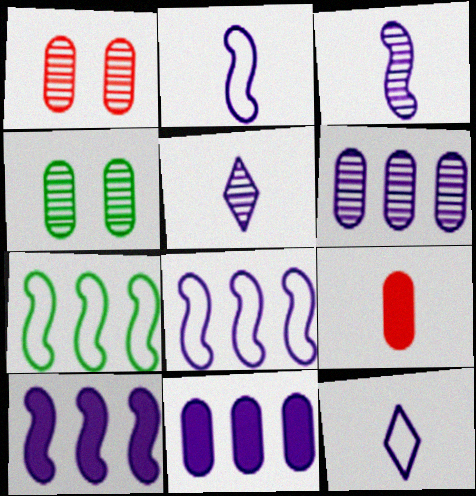[]